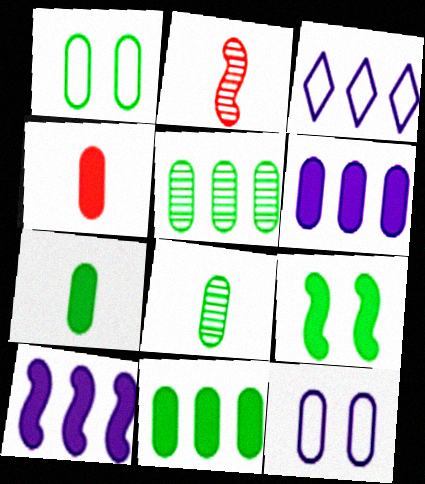[[1, 5, 7], 
[1, 8, 11], 
[4, 5, 12]]